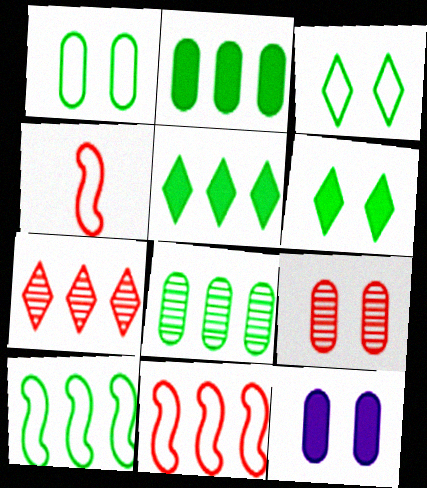[[1, 9, 12], 
[5, 8, 10]]